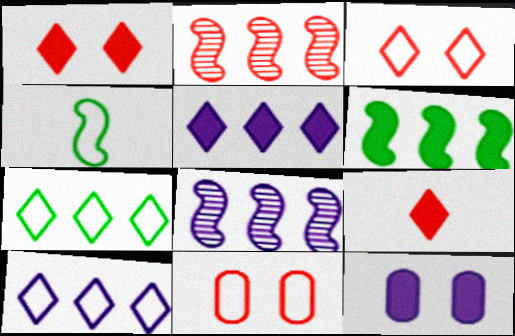[[2, 9, 11], 
[4, 10, 11], 
[6, 9, 12]]